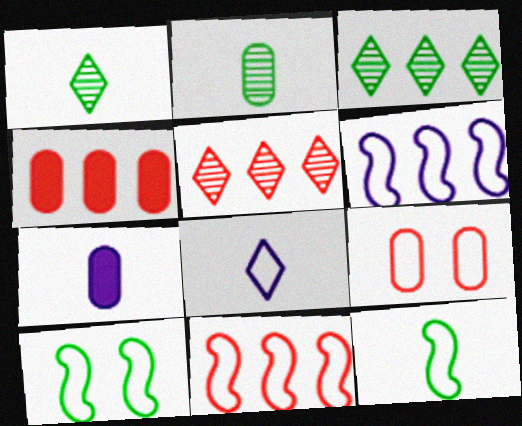[[3, 4, 6], 
[4, 5, 11], 
[5, 7, 10]]